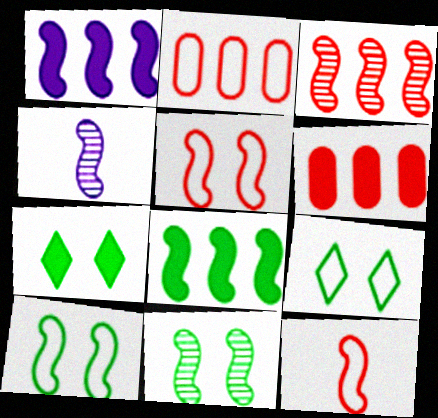[[1, 11, 12], 
[2, 4, 7], 
[3, 4, 11], 
[4, 5, 8], 
[4, 6, 9]]